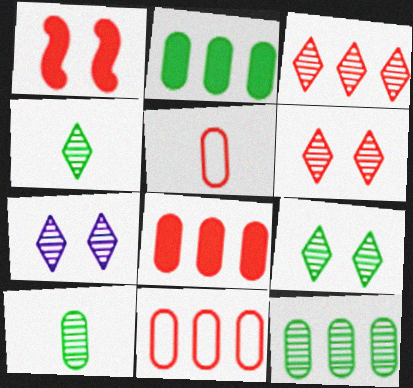[[1, 3, 5], 
[3, 4, 7], 
[6, 7, 9]]